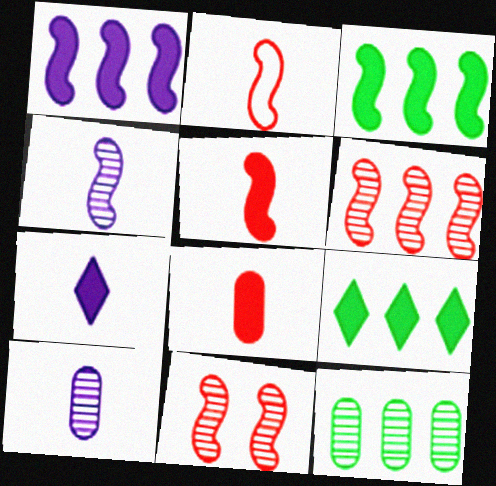[]